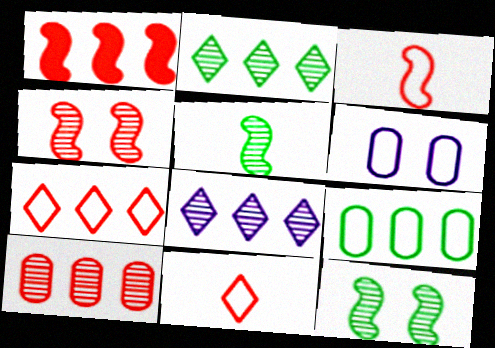[[1, 3, 4], 
[1, 7, 10], 
[1, 8, 9]]